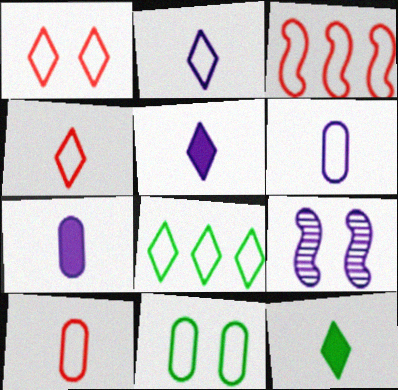[[1, 2, 8], 
[1, 3, 10], 
[2, 3, 11]]